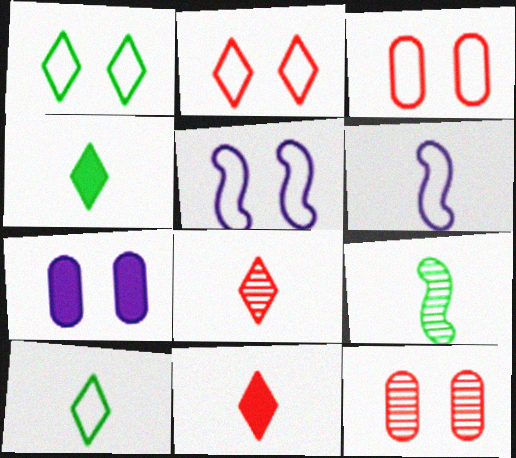[[1, 3, 5]]